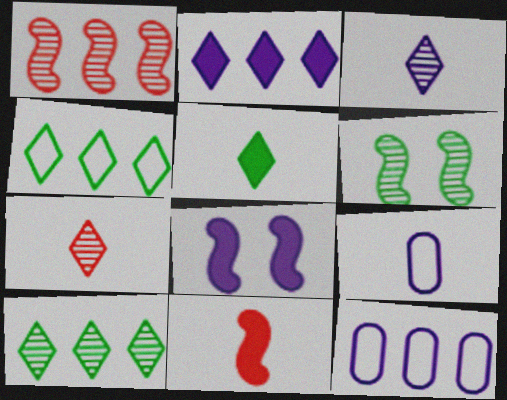[[3, 8, 12]]